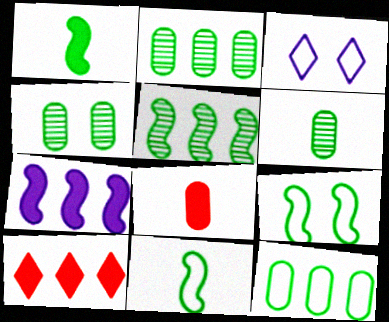[[1, 5, 9], 
[2, 4, 6], 
[3, 5, 8]]